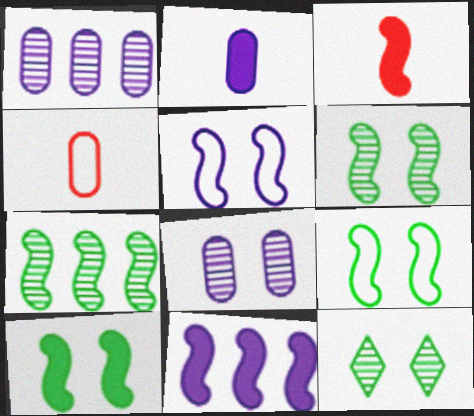[[3, 5, 7], 
[3, 10, 11], 
[4, 11, 12], 
[6, 9, 10]]